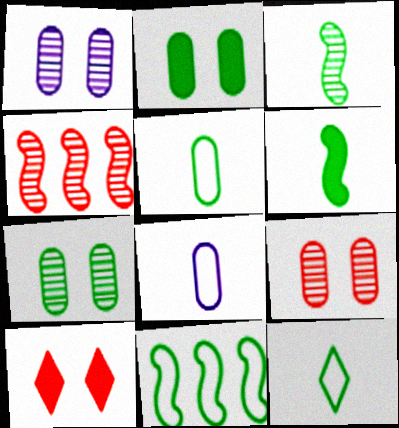[[1, 7, 9]]